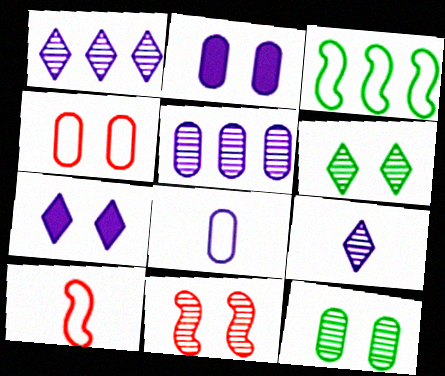[[2, 4, 12], 
[2, 5, 8]]